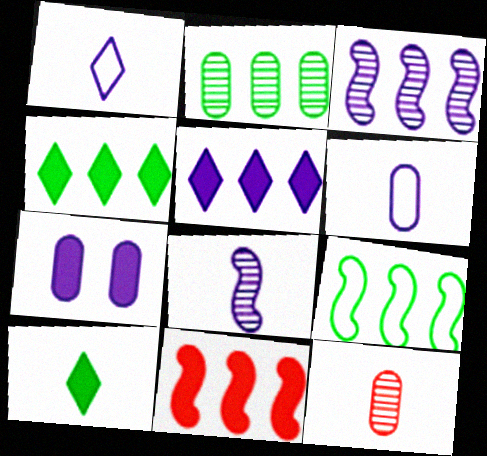[[1, 3, 7], 
[2, 4, 9], 
[3, 9, 11], 
[7, 10, 11]]